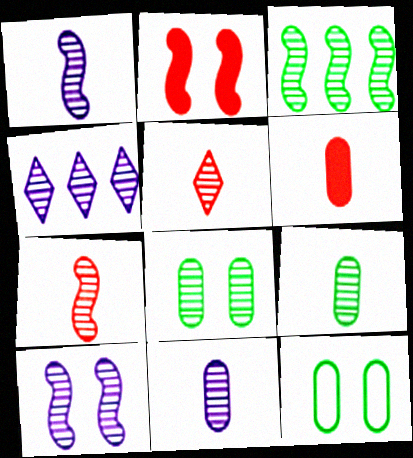[[1, 5, 9], 
[3, 7, 10], 
[4, 7, 8], 
[4, 10, 11]]